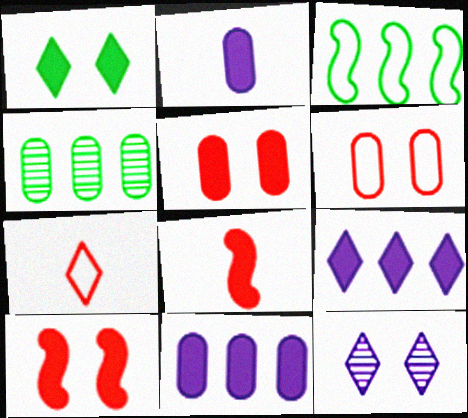[[1, 8, 11], 
[2, 4, 6]]